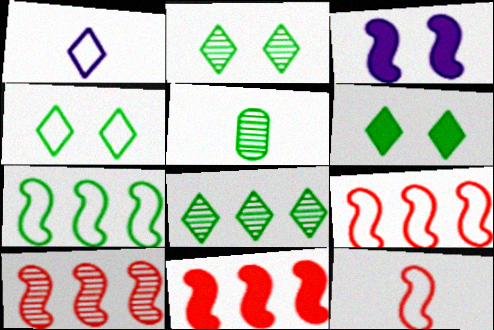[[2, 4, 6], 
[5, 6, 7], 
[9, 10, 11]]